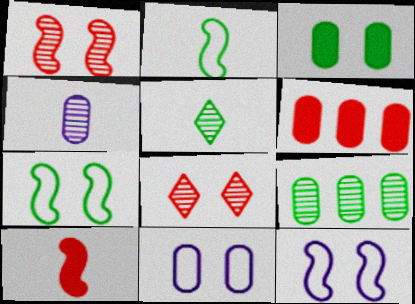[[3, 8, 12], 
[5, 6, 12]]